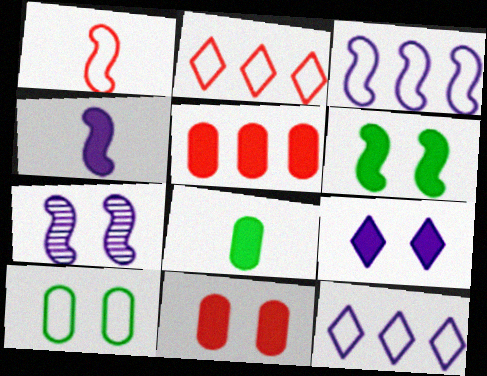[[1, 10, 12], 
[2, 7, 8], 
[3, 4, 7], 
[6, 9, 11]]